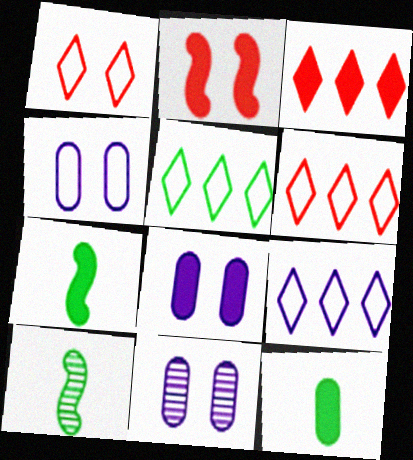[[3, 4, 10], 
[3, 7, 8], 
[4, 8, 11], 
[5, 6, 9], 
[6, 7, 11], 
[6, 8, 10]]